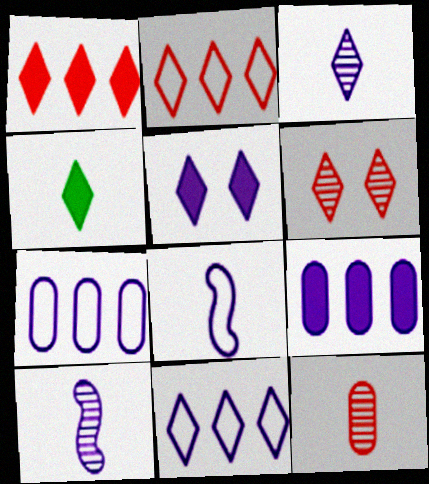[[1, 4, 5], 
[3, 5, 11], 
[4, 6, 11], 
[4, 8, 12], 
[5, 7, 10]]